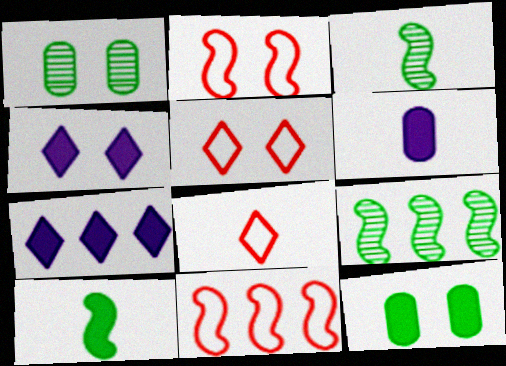[[1, 2, 4], 
[3, 6, 8], 
[5, 6, 9]]